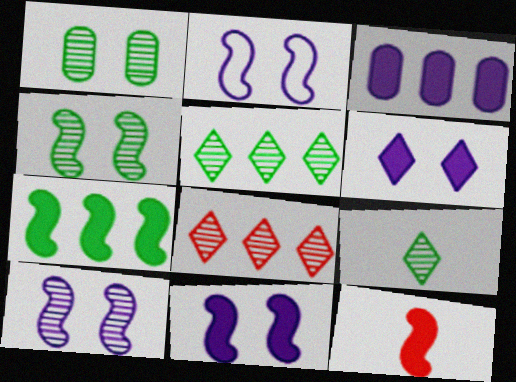[[2, 10, 11], 
[7, 11, 12]]